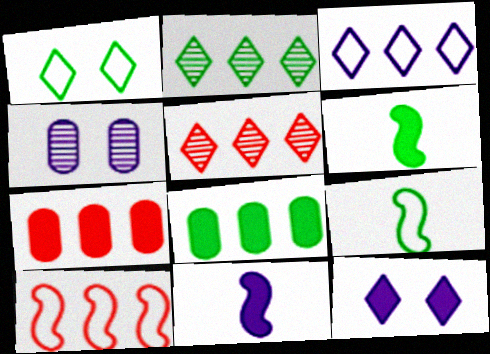[[3, 4, 11], 
[5, 7, 10], 
[6, 7, 12]]